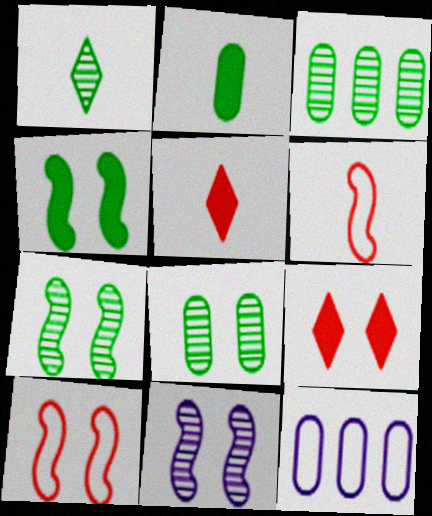[[1, 3, 7], 
[4, 10, 11], 
[5, 7, 12]]